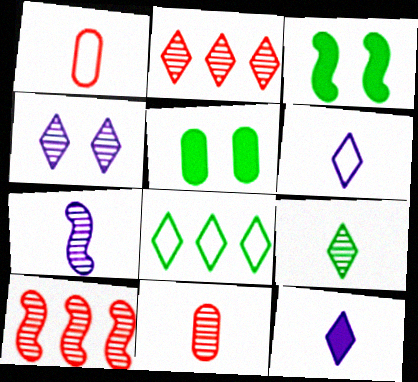[[2, 4, 9], 
[5, 6, 10], 
[7, 9, 11]]